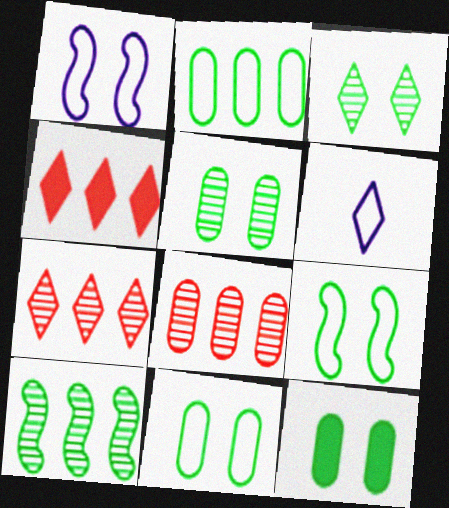[[3, 4, 6], 
[3, 9, 12], 
[5, 11, 12]]